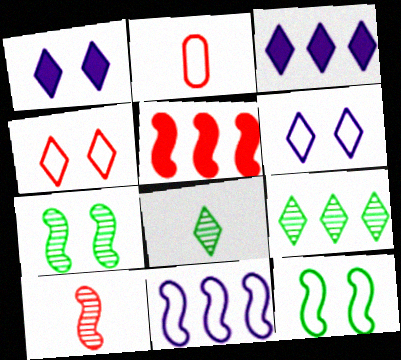[[2, 3, 7], 
[3, 4, 8]]